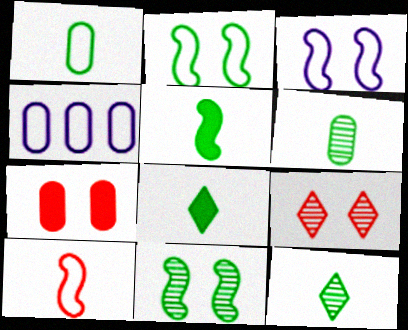[[1, 5, 12], 
[4, 5, 9], 
[4, 6, 7]]